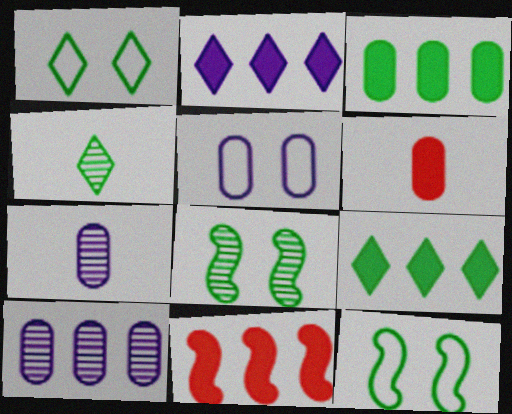[[1, 4, 9], 
[1, 7, 11], 
[2, 3, 11], 
[3, 4, 12], 
[4, 5, 11]]